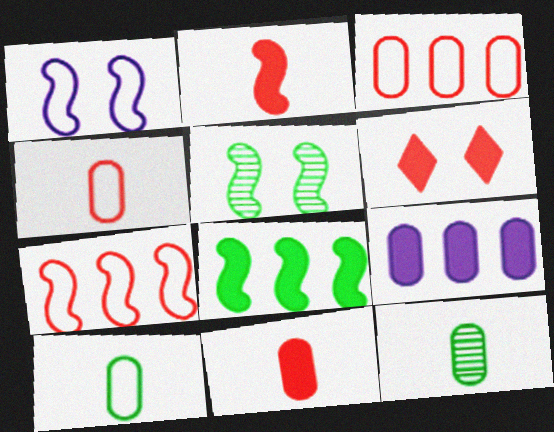[]